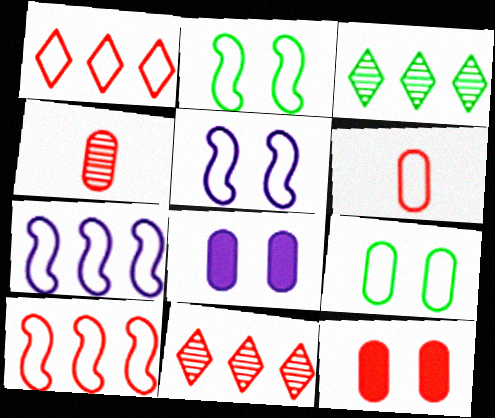[]